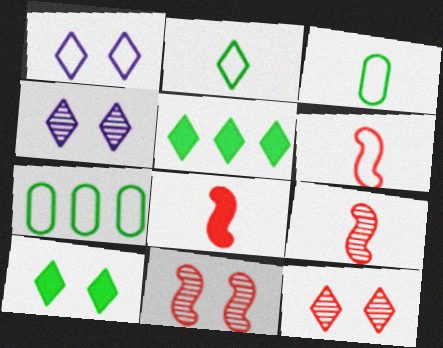[[1, 6, 7], 
[1, 10, 12], 
[4, 7, 8], 
[6, 8, 9]]